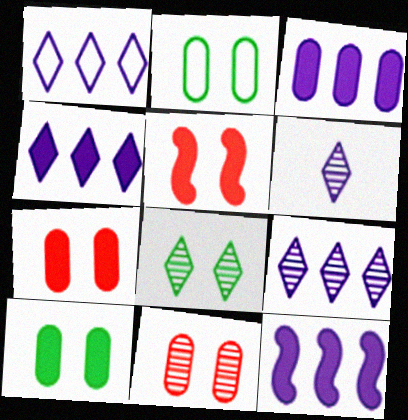[[1, 4, 9], 
[3, 4, 12]]